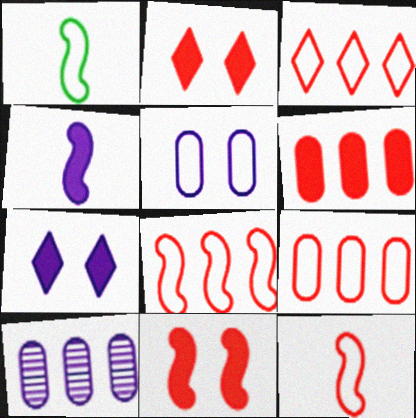[[1, 2, 10], 
[1, 3, 5], 
[3, 8, 9]]